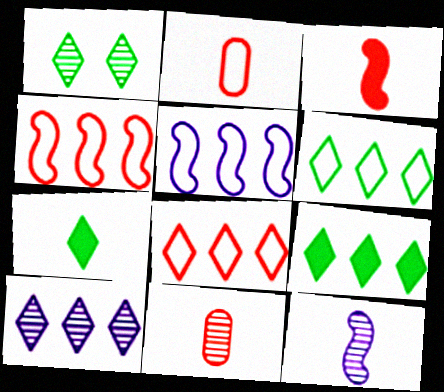[[1, 6, 7], 
[2, 7, 12], 
[8, 9, 10]]